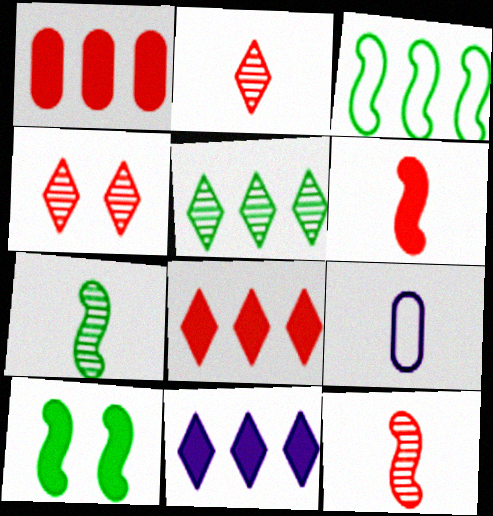[[3, 7, 10]]